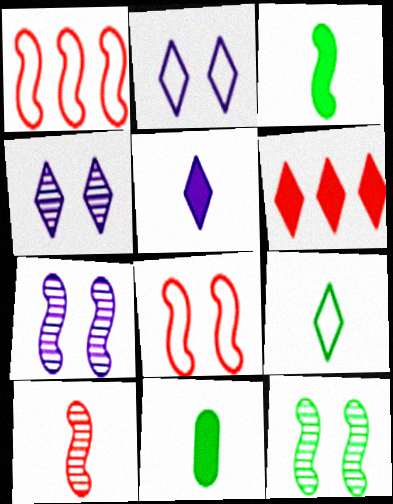[[1, 3, 7], 
[1, 4, 11], 
[4, 6, 9]]